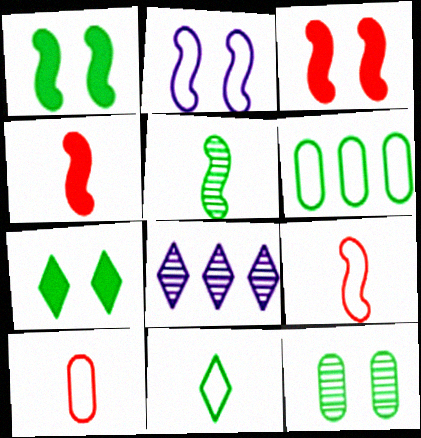[[1, 8, 10], 
[5, 6, 7]]